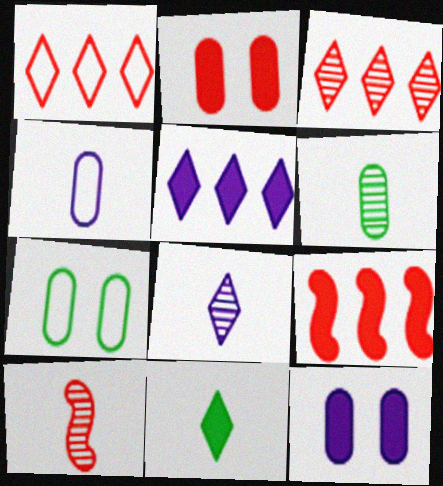[[1, 2, 10], 
[4, 10, 11], 
[5, 7, 10], 
[6, 8, 10], 
[7, 8, 9], 
[9, 11, 12]]